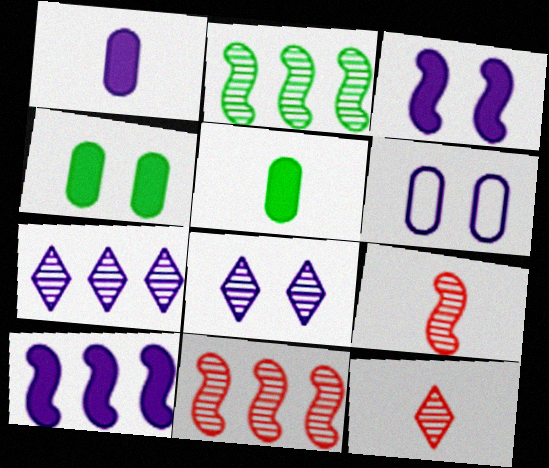[[3, 6, 8]]